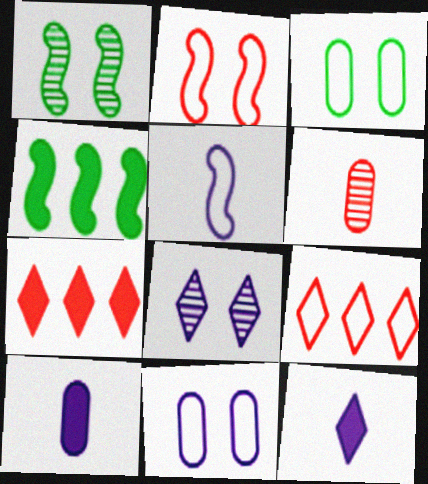[[1, 9, 10], 
[2, 6, 7], 
[3, 5, 9]]